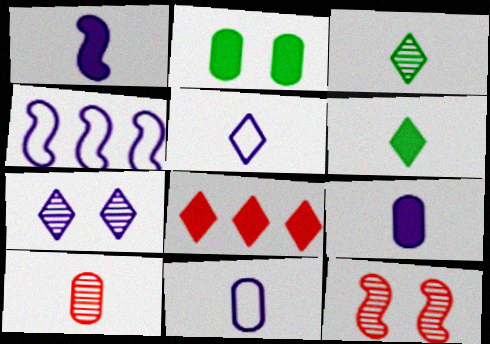[[1, 2, 8], 
[4, 7, 9]]